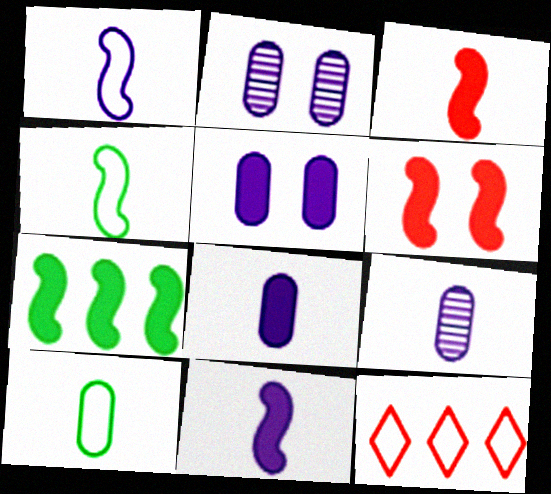[[6, 7, 11]]